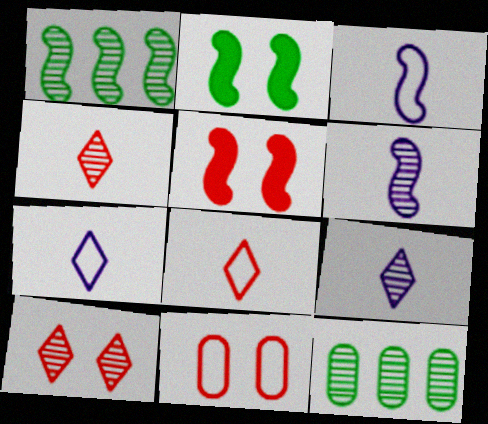[[1, 3, 5], 
[5, 7, 12], 
[5, 10, 11], 
[6, 10, 12]]